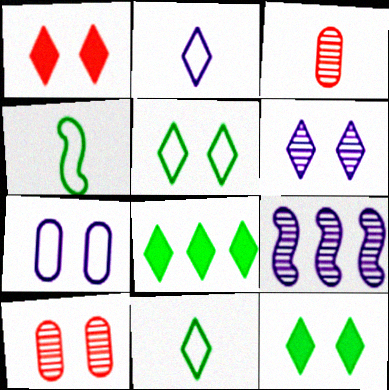[[1, 5, 6]]